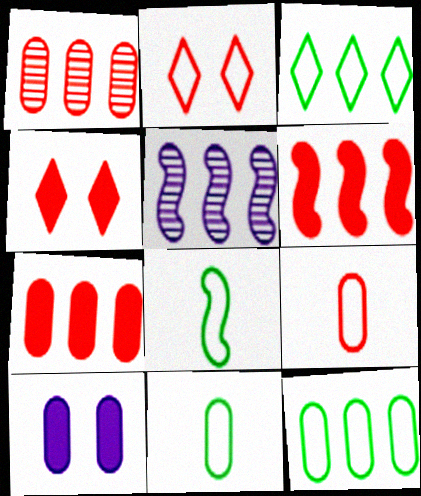[[1, 10, 11], 
[3, 5, 7], 
[4, 5, 11]]